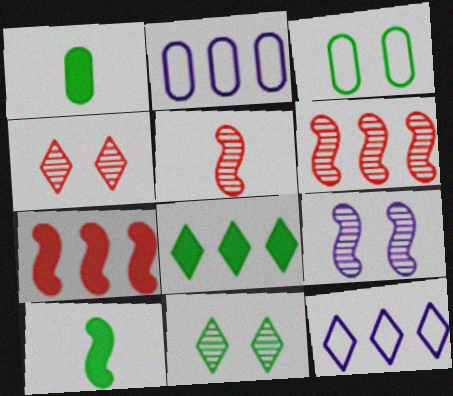[[2, 4, 10], 
[2, 6, 8]]